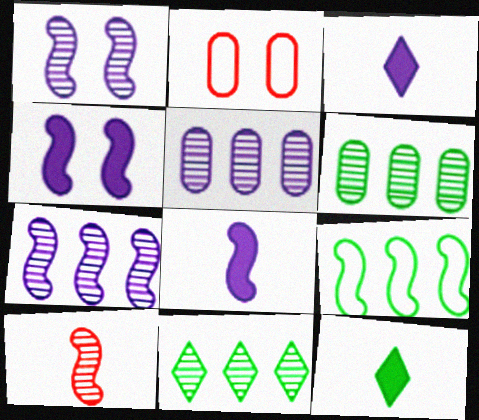[[2, 7, 12], 
[2, 8, 11], 
[4, 9, 10]]